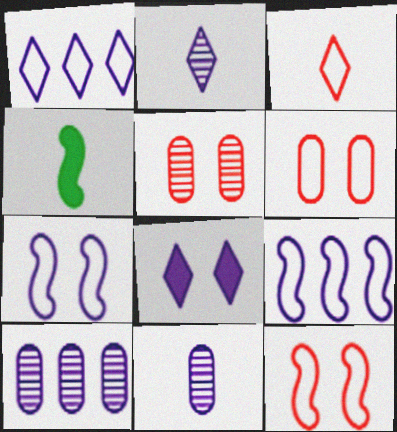[[1, 2, 8], 
[1, 4, 5], 
[3, 4, 11], 
[8, 9, 11]]